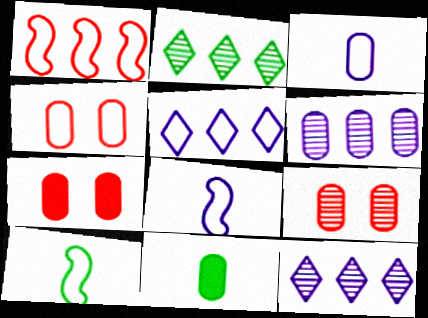[[2, 7, 8], 
[4, 5, 10], 
[4, 6, 11], 
[4, 7, 9], 
[7, 10, 12]]